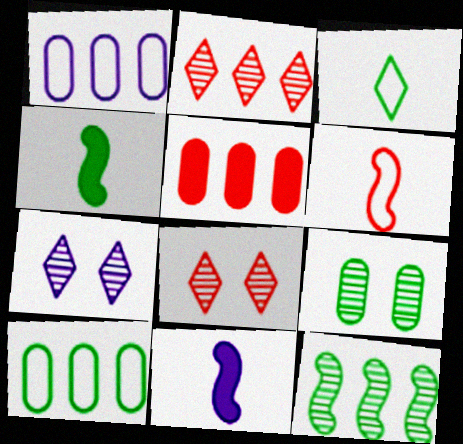[[1, 4, 8], 
[1, 7, 11], 
[5, 6, 8], 
[8, 10, 11]]